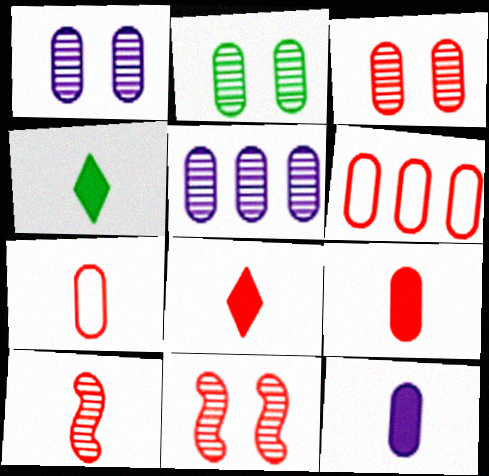[[1, 2, 3], 
[2, 6, 12], 
[3, 6, 9], 
[6, 8, 11], 
[7, 8, 10]]